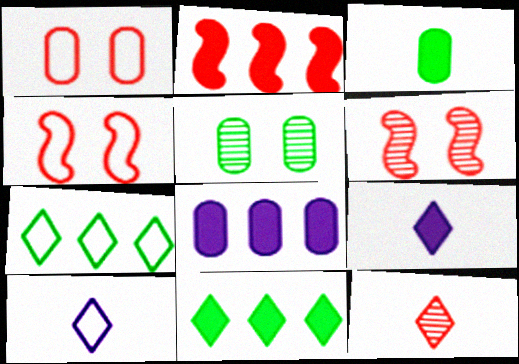[[1, 2, 12], 
[2, 5, 10], 
[2, 8, 11]]